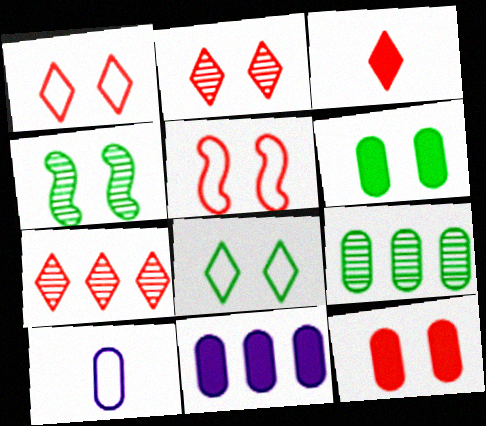[[1, 3, 7], 
[2, 5, 12], 
[4, 6, 8], 
[9, 10, 12]]